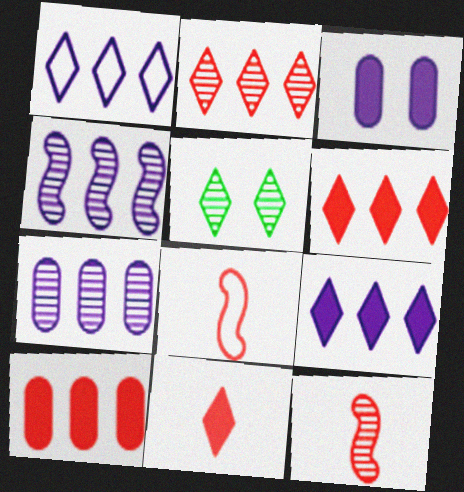[[1, 5, 11], 
[5, 7, 12]]